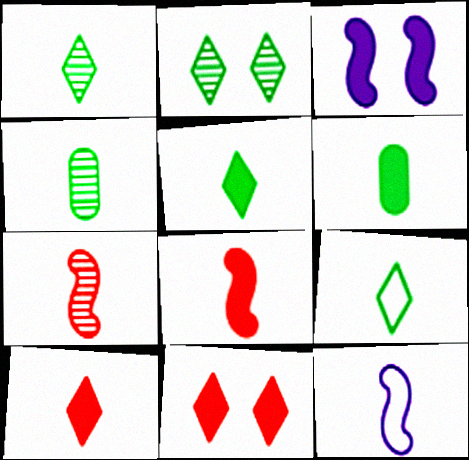[[1, 5, 9], 
[4, 10, 12]]